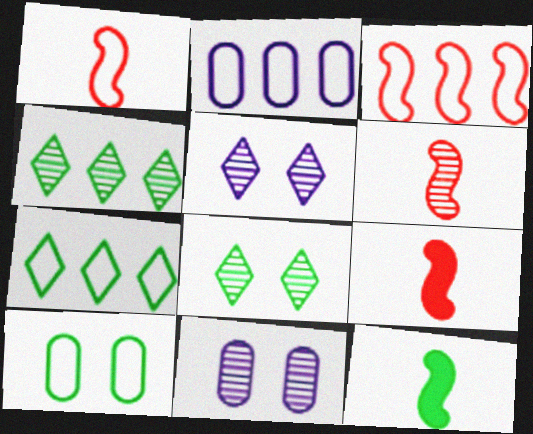[[1, 6, 9], 
[2, 3, 7], 
[2, 8, 9], 
[4, 6, 11], 
[4, 10, 12], 
[7, 9, 11]]